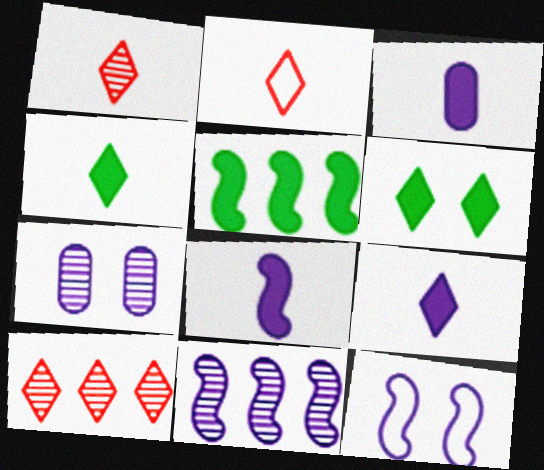[[2, 5, 7], 
[3, 8, 9], 
[8, 11, 12]]